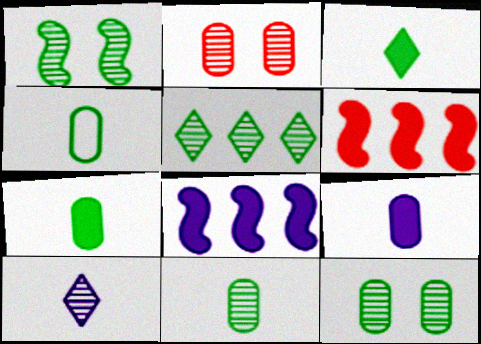[[1, 5, 11], 
[4, 7, 11]]